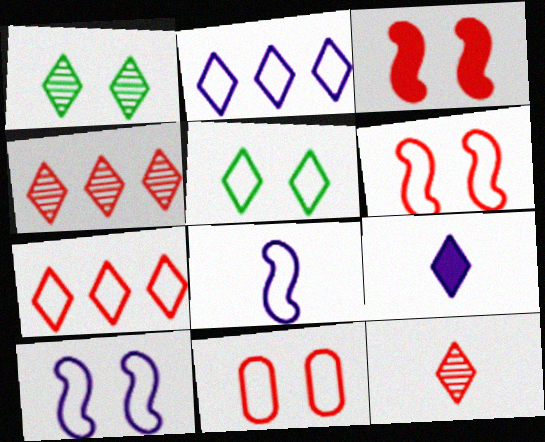[[1, 7, 9], 
[4, 5, 9], 
[5, 10, 11]]